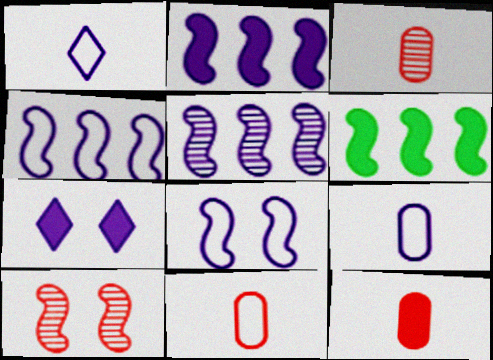[[2, 4, 5], 
[3, 11, 12], 
[5, 7, 9], 
[6, 7, 12]]